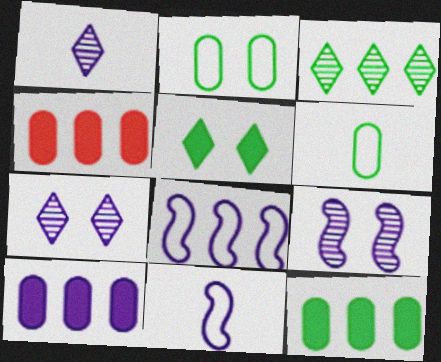[[3, 4, 8], 
[4, 10, 12], 
[7, 10, 11]]